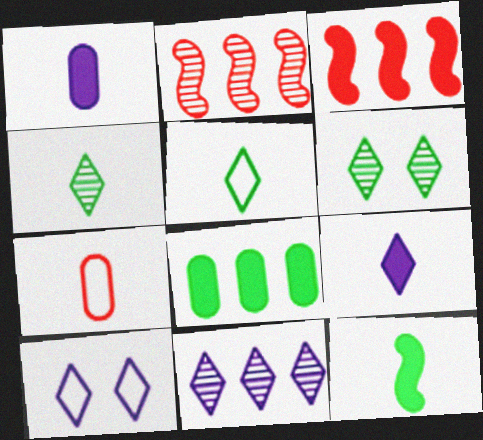[[9, 10, 11]]